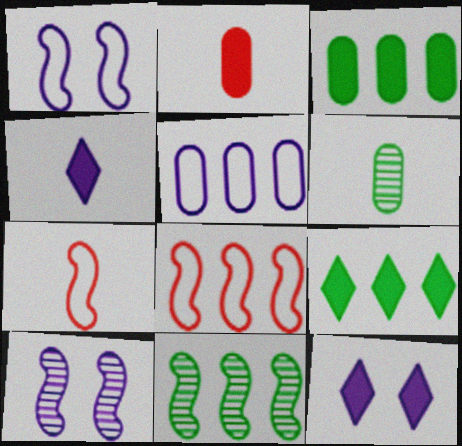[[4, 5, 10], 
[4, 6, 7], 
[6, 8, 12]]